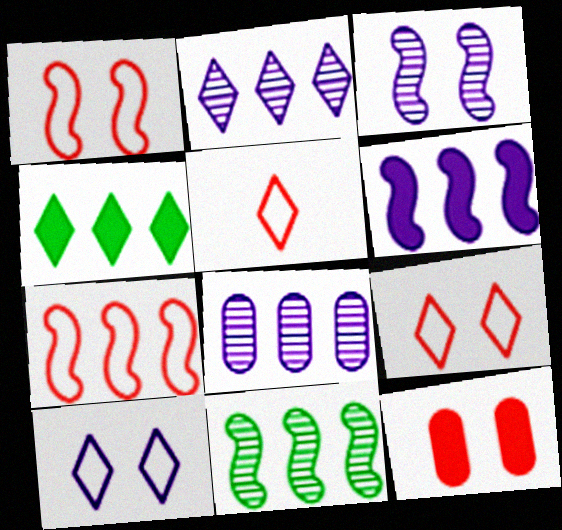[[4, 7, 8], 
[6, 7, 11]]